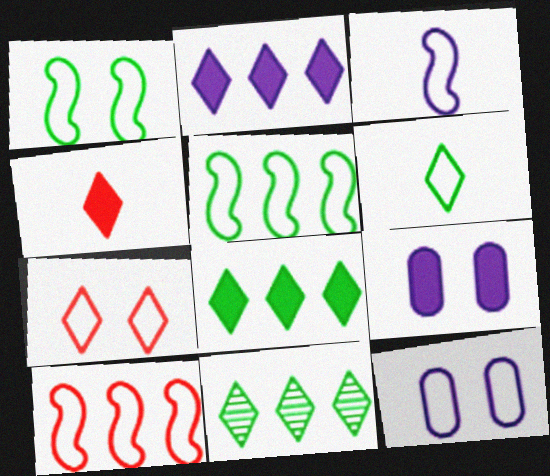[[1, 3, 10], 
[1, 7, 12], 
[6, 10, 12]]